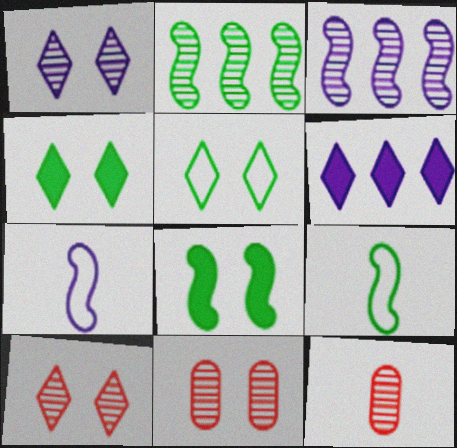[[1, 2, 12], 
[2, 8, 9], 
[6, 9, 11]]